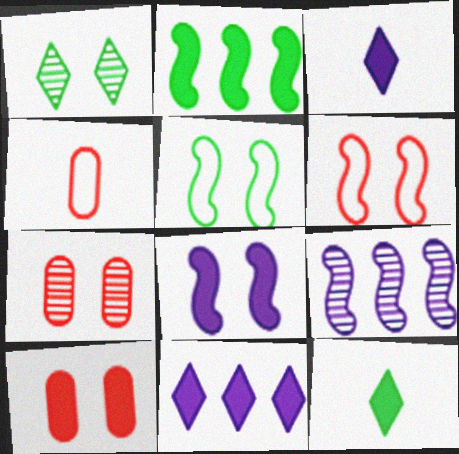[[2, 3, 10]]